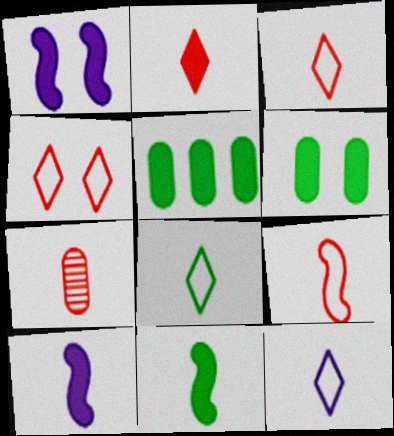[[1, 2, 5], 
[2, 7, 9], 
[3, 8, 12], 
[7, 8, 10], 
[7, 11, 12]]